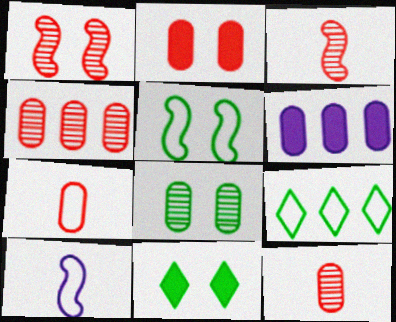[[2, 4, 7], 
[4, 10, 11], 
[5, 8, 11], 
[6, 7, 8]]